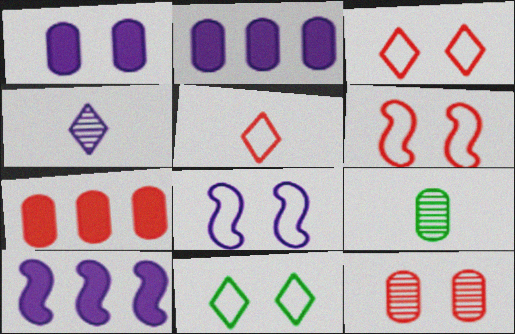[[2, 4, 8], 
[3, 9, 10]]